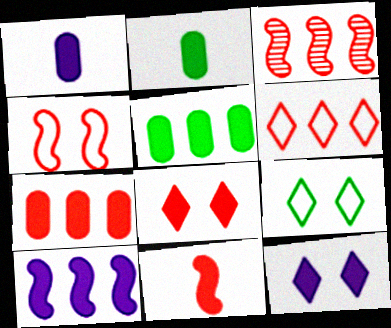[[1, 3, 9], 
[1, 10, 12], 
[2, 8, 10], 
[3, 4, 11], 
[3, 6, 7], 
[5, 11, 12], 
[7, 8, 11]]